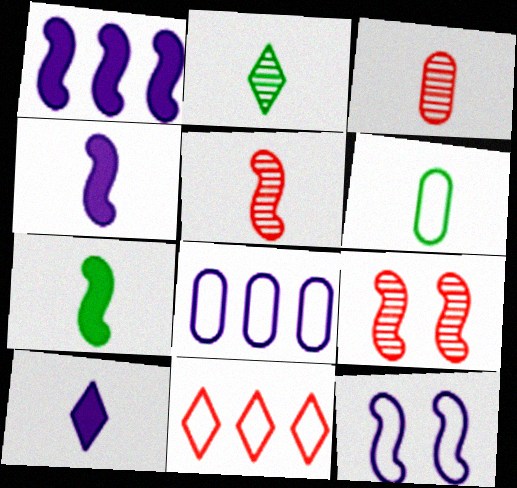[[2, 6, 7], 
[5, 6, 10], 
[6, 11, 12]]